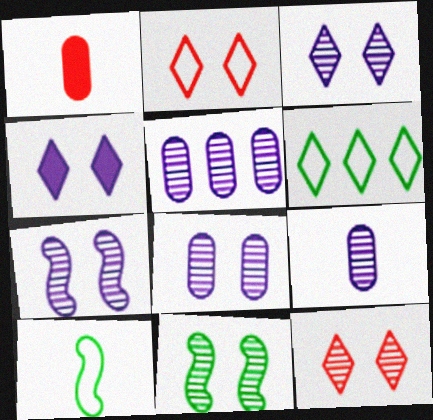[[1, 6, 7], 
[3, 7, 8], 
[5, 8, 9], 
[8, 11, 12]]